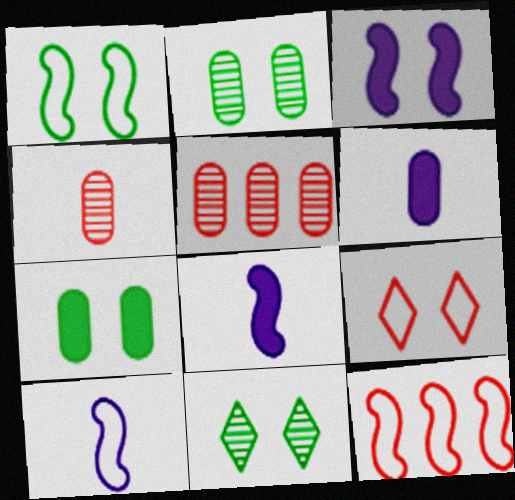[[1, 7, 11], 
[1, 10, 12], 
[2, 3, 9], 
[6, 11, 12]]